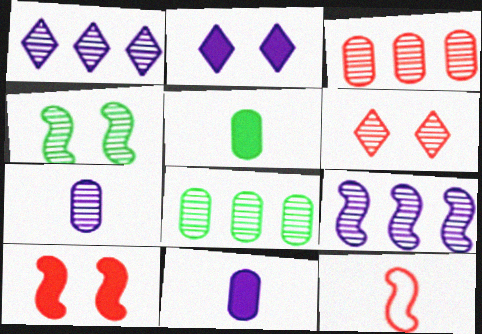[[2, 8, 12]]